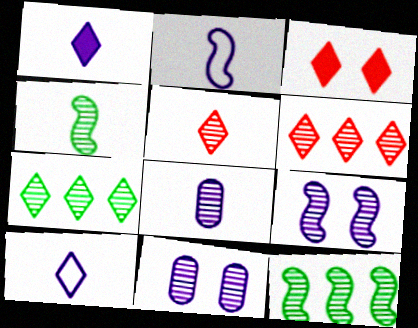[[1, 2, 8], 
[3, 7, 10], 
[4, 5, 8], 
[4, 6, 11], 
[5, 11, 12]]